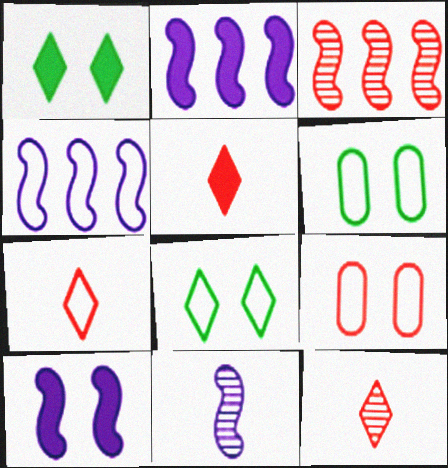[[2, 6, 12], 
[3, 5, 9], 
[4, 6, 7], 
[4, 10, 11], 
[5, 7, 12]]